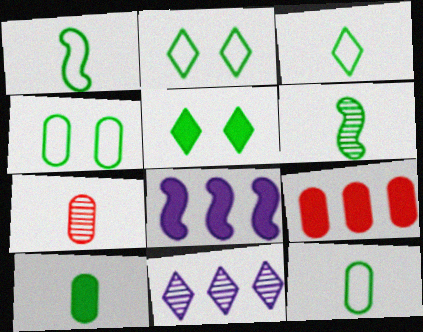[[1, 3, 12], 
[2, 7, 8], 
[3, 6, 10]]